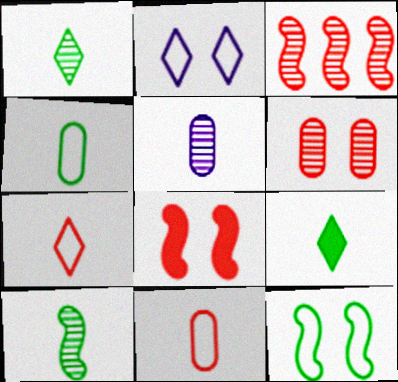[[4, 9, 10]]